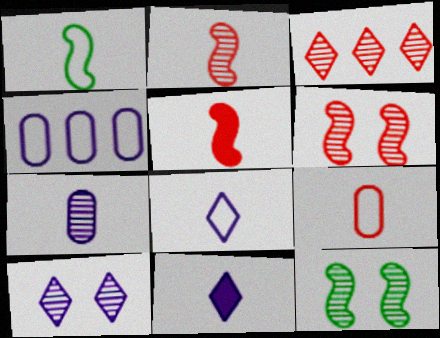[[1, 8, 9], 
[3, 7, 12]]